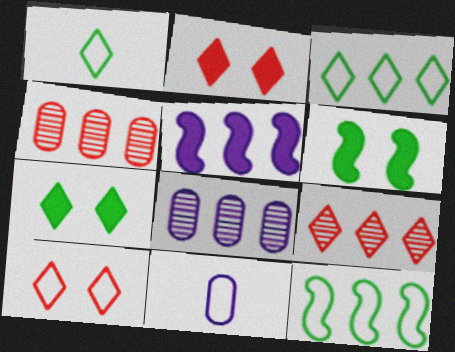[[3, 4, 5], 
[6, 9, 11], 
[10, 11, 12]]